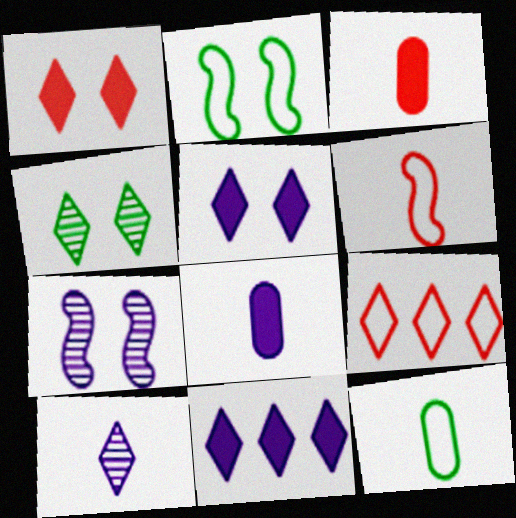[]